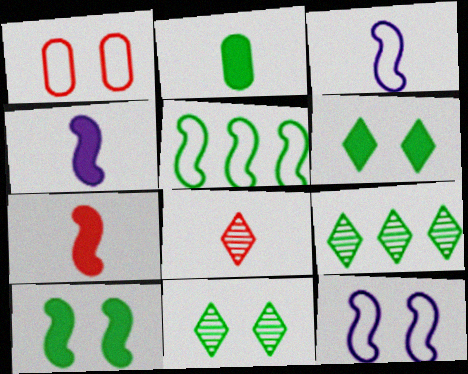[[1, 4, 9], 
[2, 3, 8], 
[2, 5, 11]]